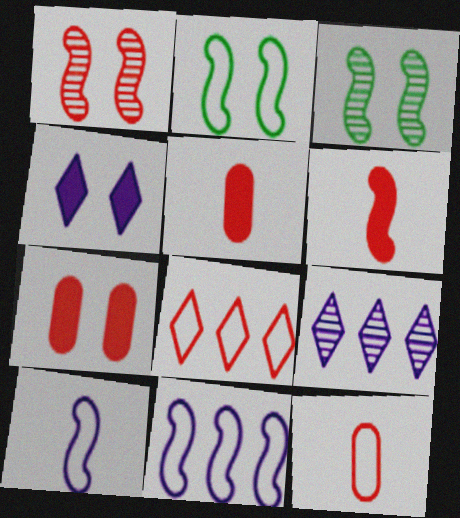[[1, 5, 8], 
[2, 5, 9], 
[3, 6, 11]]